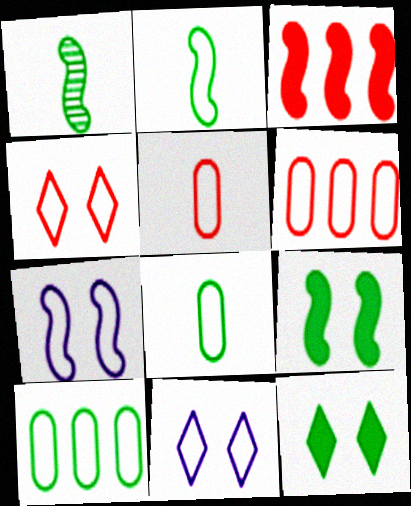[[1, 3, 7], 
[1, 10, 12], 
[2, 6, 11]]